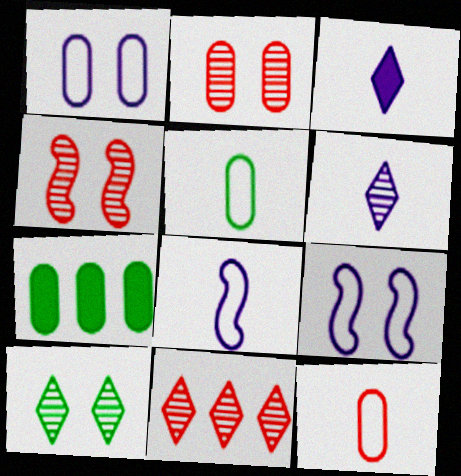[[6, 10, 11]]